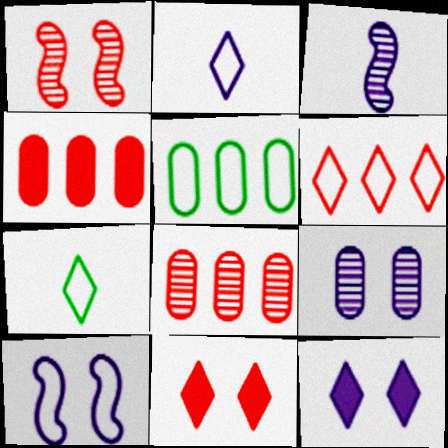[[3, 5, 11], 
[9, 10, 12]]